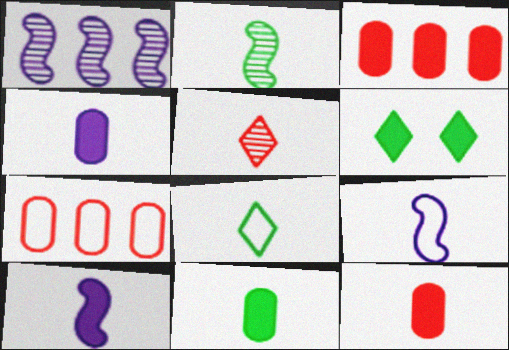[[2, 8, 11], 
[3, 6, 10], 
[4, 11, 12], 
[5, 9, 11]]